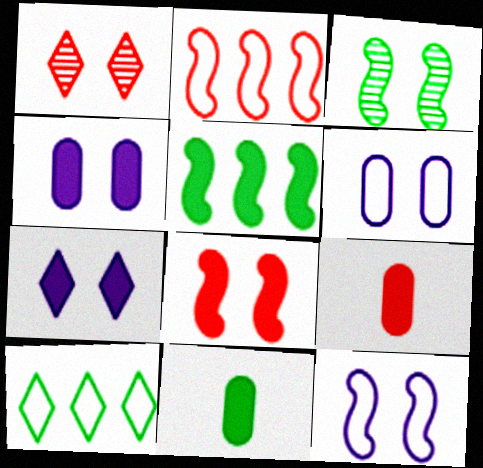[[1, 2, 9], 
[3, 8, 12], 
[3, 10, 11], 
[5, 7, 9]]